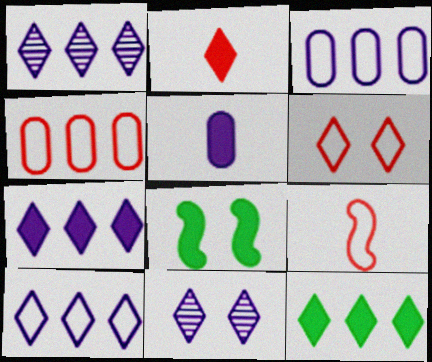[[1, 7, 10], 
[4, 6, 9]]